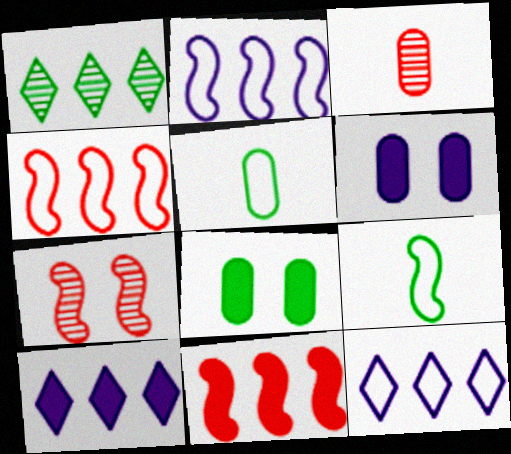[[1, 8, 9], 
[5, 7, 10]]